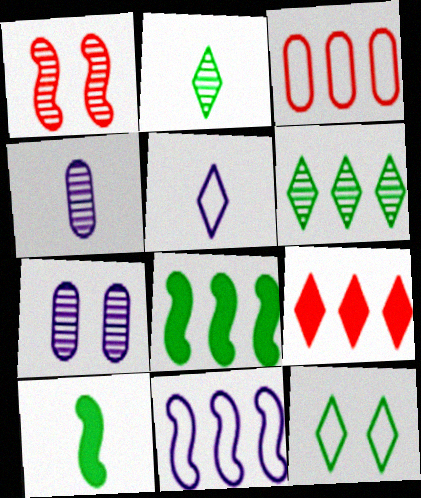[[1, 4, 6], 
[1, 10, 11]]